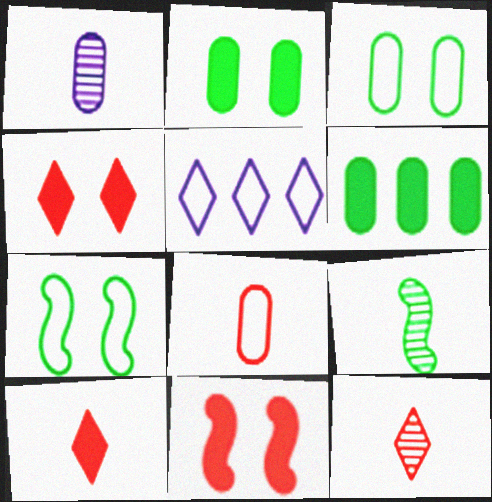[[1, 9, 12], 
[5, 7, 8]]